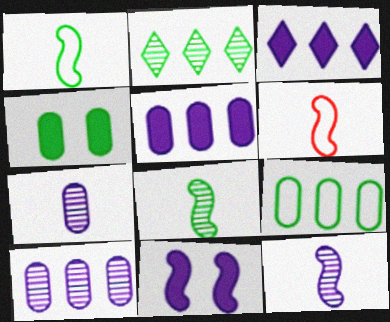[[1, 2, 4]]